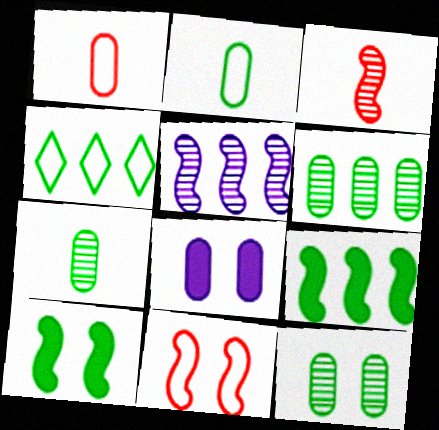[[1, 6, 8], 
[3, 4, 8], 
[4, 6, 9], 
[4, 7, 10], 
[6, 7, 12]]